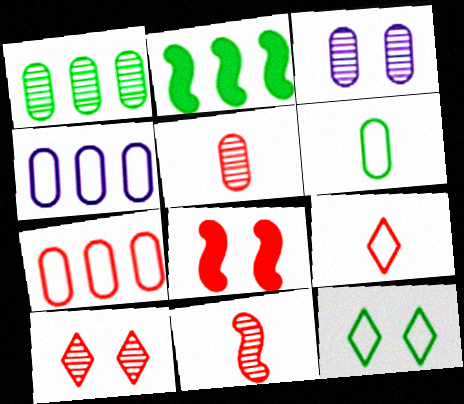[[1, 3, 5], 
[2, 3, 9], 
[3, 8, 12]]